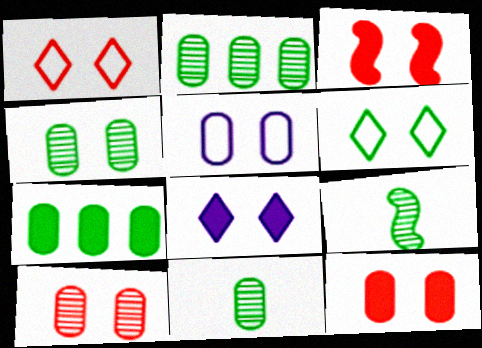[[1, 3, 10], 
[2, 4, 11], 
[4, 5, 12], 
[6, 7, 9]]